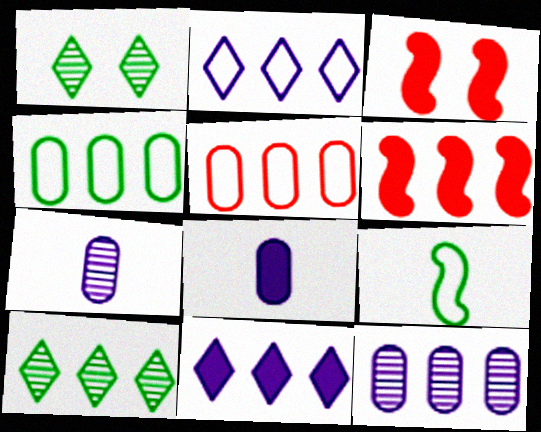[]